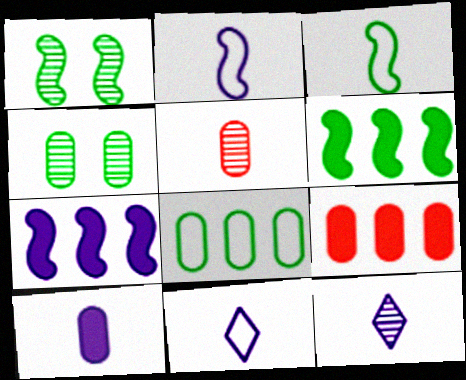[[1, 3, 6], 
[1, 9, 11], 
[2, 10, 12]]